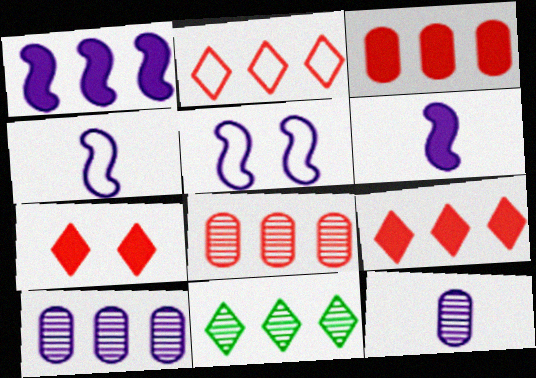[]